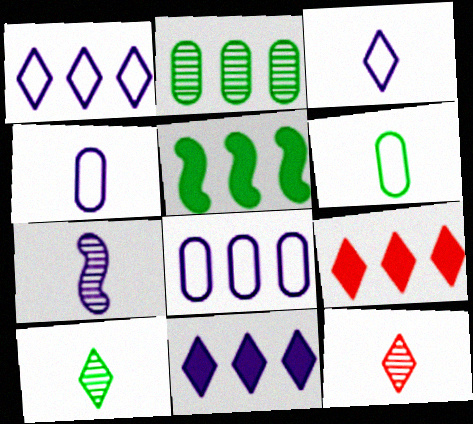[]